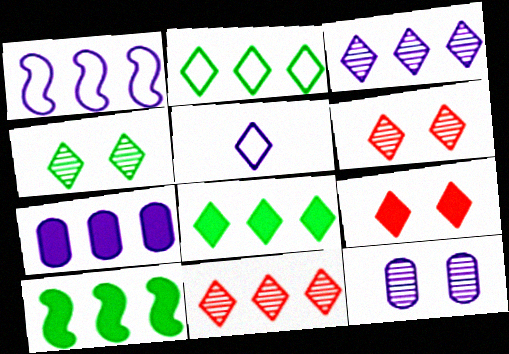[[1, 3, 7], 
[5, 6, 8]]